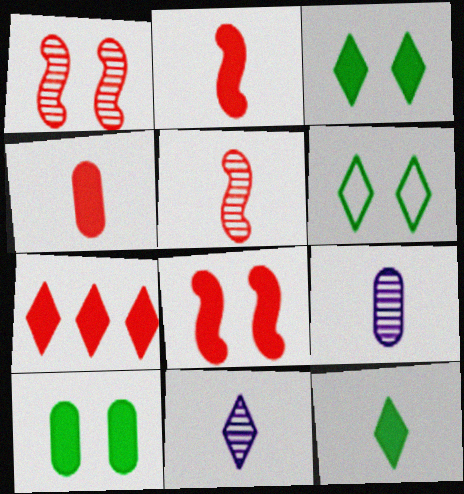[[4, 7, 8], 
[6, 7, 11]]